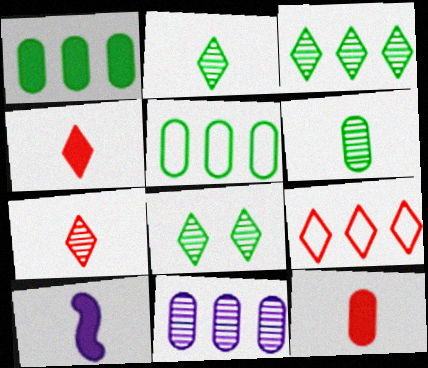[[2, 3, 8]]